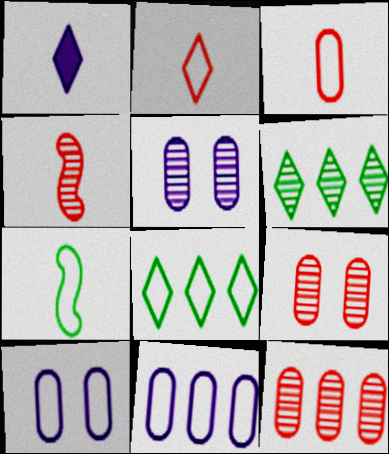[[4, 5, 6]]